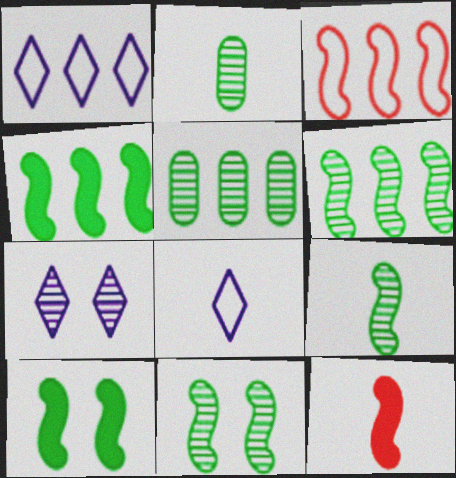[[2, 8, 12], 
[6, 9, 11]]